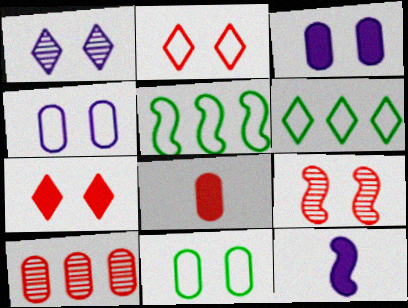[[1, 5, 8], 
[5, 9, 12]]